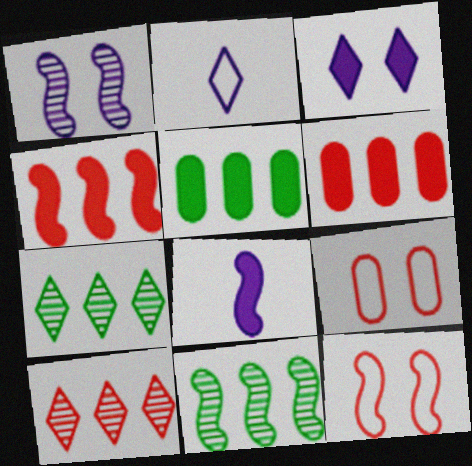[[7, 8, 9], 
[8, 11, 12]]